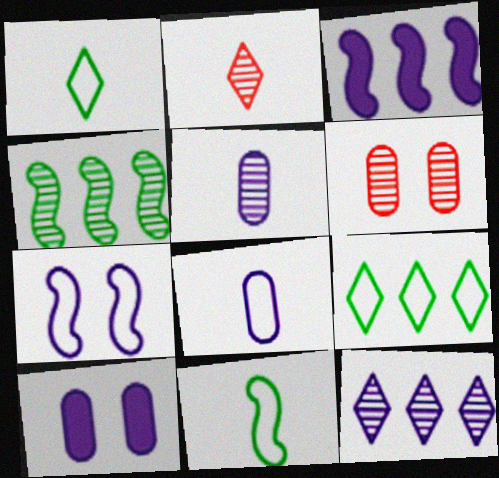[[1, 3, 6]]